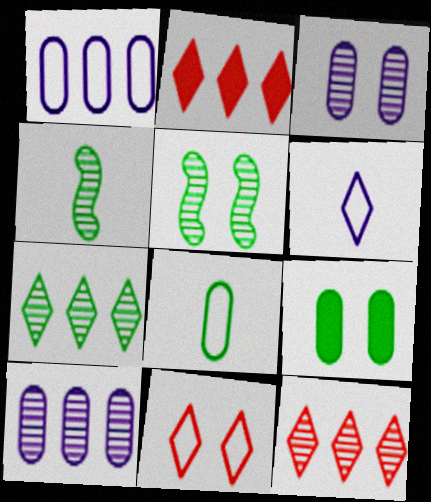[[3, 4, 12]]